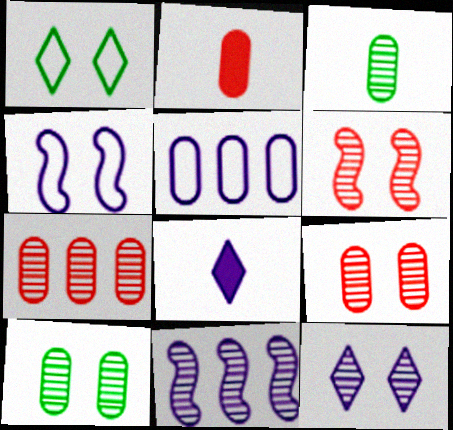[[1, 2, 11], 
[2, 5, 10], 
[6, 10, 12]]